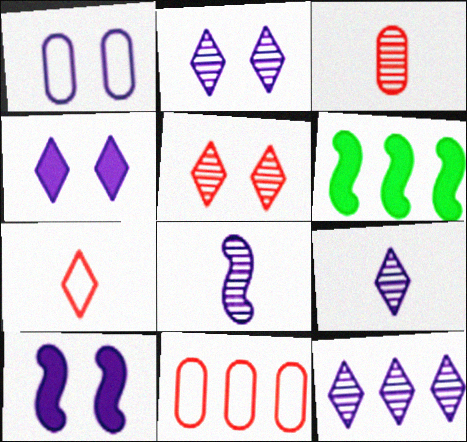[[1, 2, 10], 
[2, 9, 12], 
[6, 11, 12]]